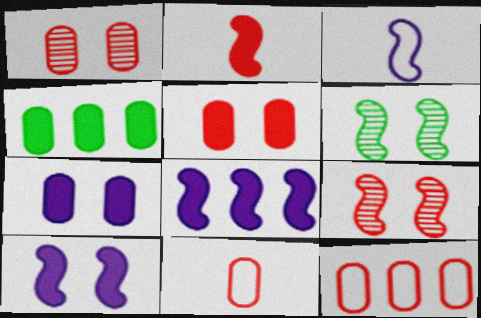[]